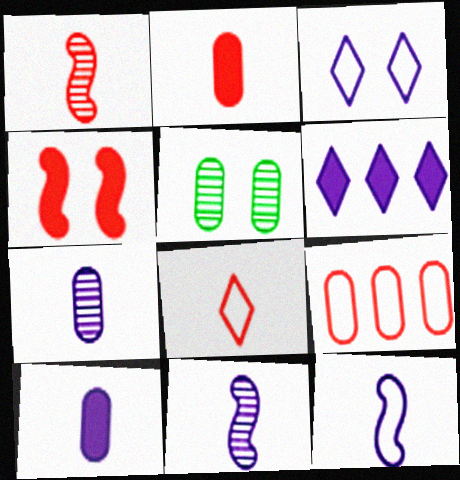[[1, 2, 8], 
[3, 4, 5], 
[5, 9, 10]]